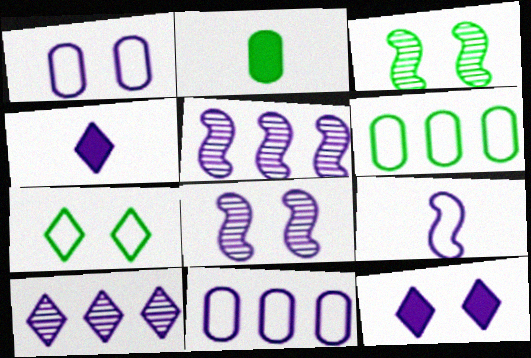[[1, 4, 5], 
[1, 8, 12], 
[4, 8, 11]]